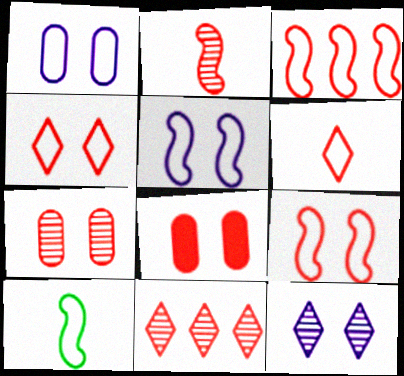[[2, 7, 11], 
[3, 5, 10]]